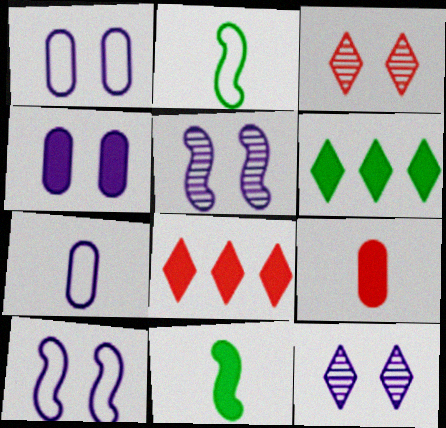[[4, 8, 11], 
[4, 10, 12]]